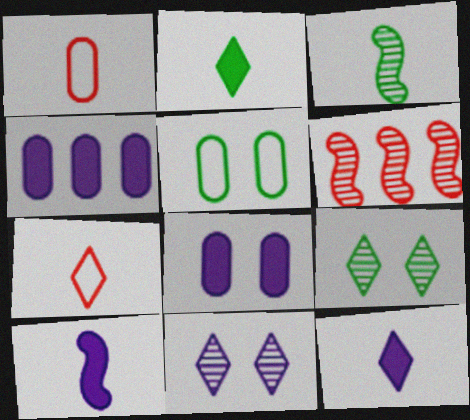[[1, 3, 12], 
[5, 6, 12]]